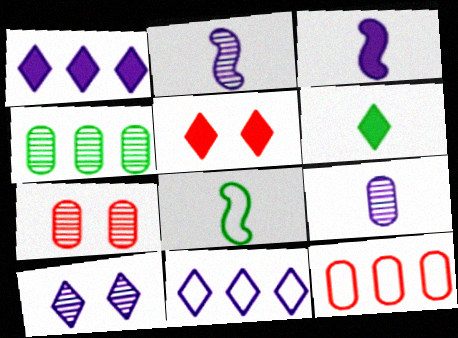[[1, 5, 6], 
[1, 7, 8], 
[4, 7, 9]]